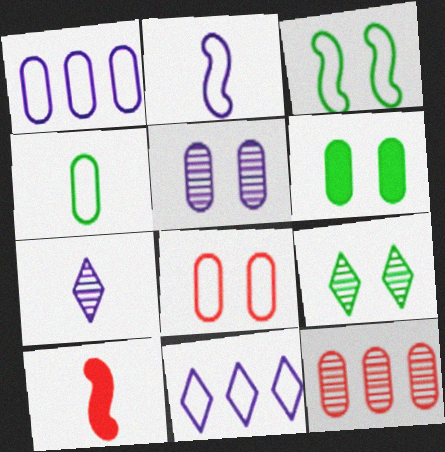[[1, 4, 8], 
[1, 9, 10], 
[3, 6, 9], 
[4, 7, 10], 
[5, 6, 8]]